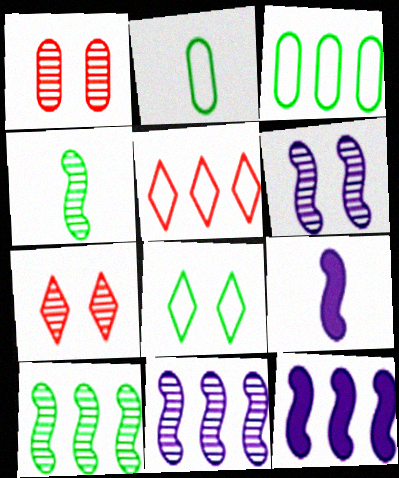[[2, 7, 12], 
[3, 7, 9]]